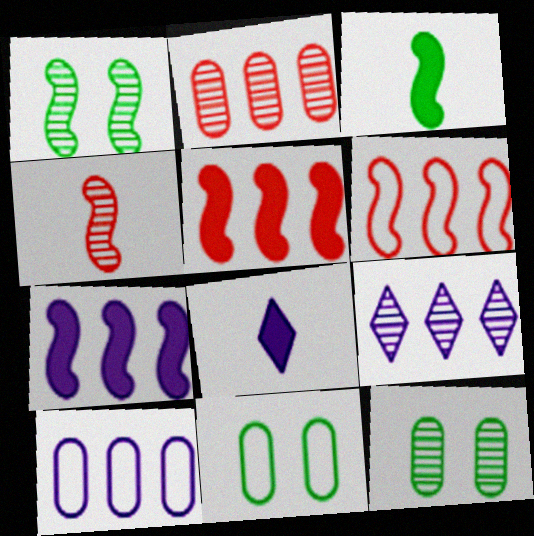[[4, 9, 12], 
[6, 8, 12], 
[7, 9, 10]]